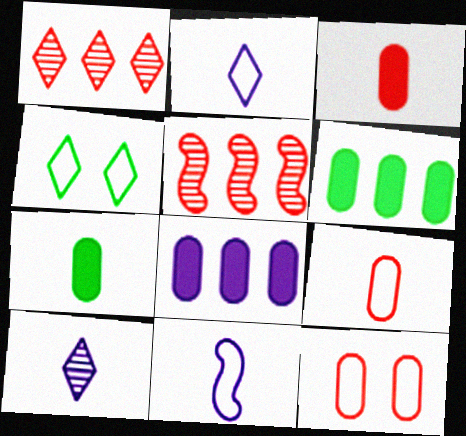[]